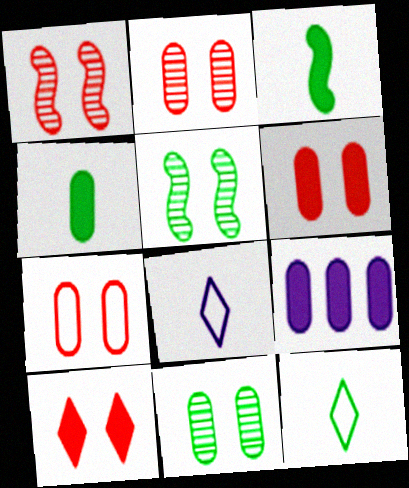[[1, 7, 10], 
[1, 9, 12], 
[2, 6, 7], 
[3, 9, 10], 
[4, 6, 9]]